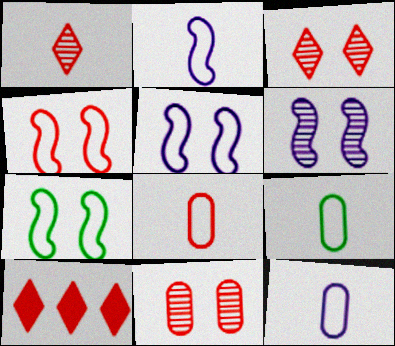[[4, 5, 7], 
[6, 9, 10], 
[8, 9, 12]]